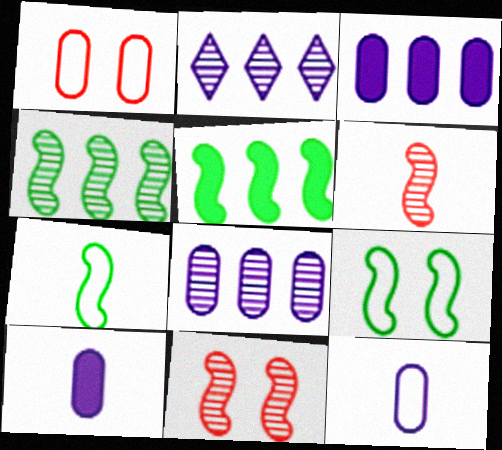[]